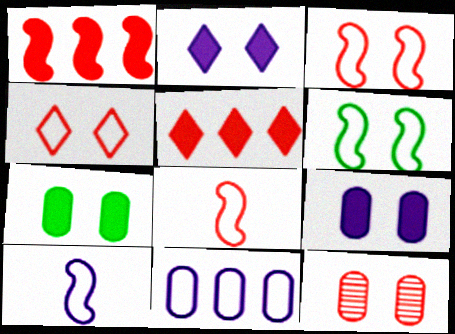[[2, 6, 12], 
[5, 8, 12]]